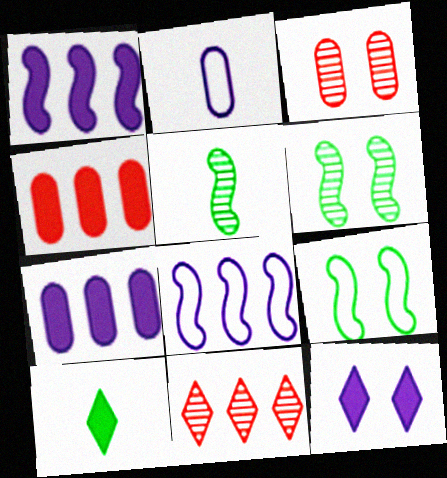[[3, 8, 10], 
[3, 9, 12]]